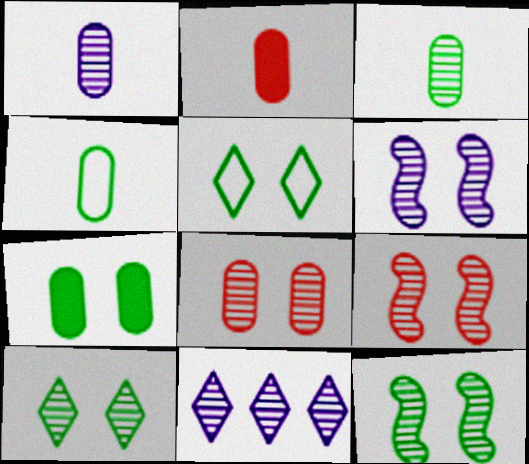[[1, 2, 4], 
[1, 6, 11], 
[3, 9, 11], 
[5, 7, 12], 
[6, 8, 10], 
[6, 9, 12]]